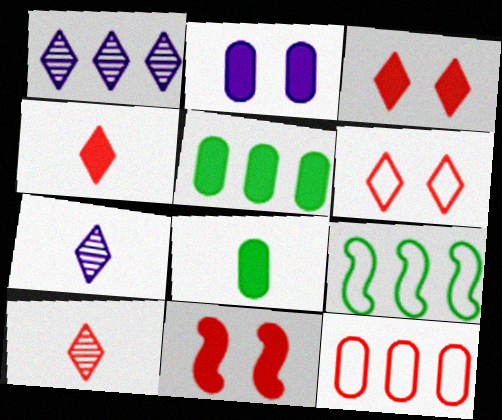[[2, 9, 10], 
[10, 11, 12]]